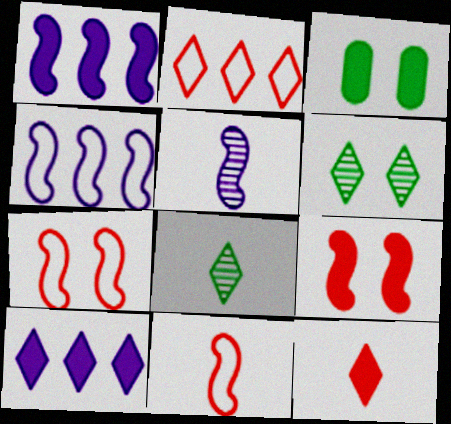[[1, 3, 12], 
[2, 3, 5]]